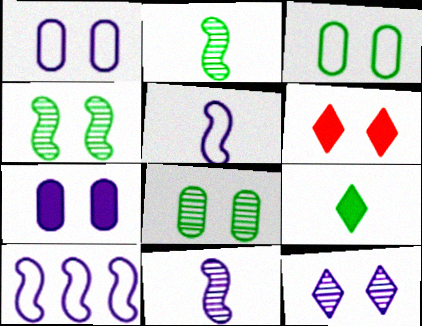[[1, 4, 6]]